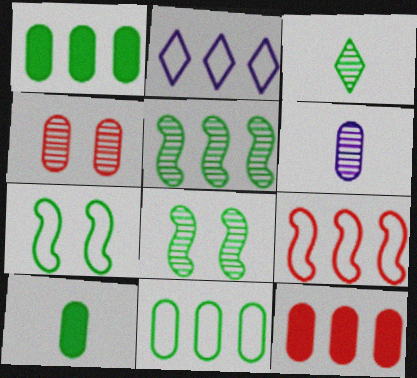[[1, 3, 7], 
[2, 5, 12], 
[2, 9, 11]]